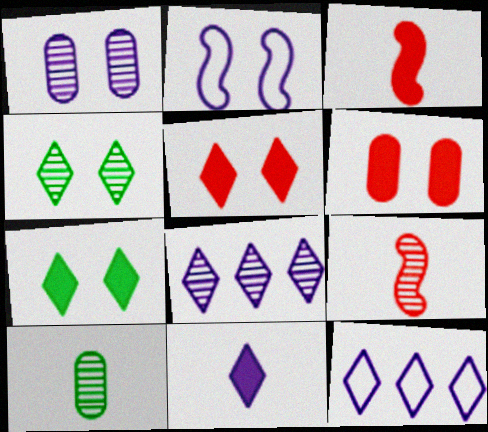[[2, 4, 6]]